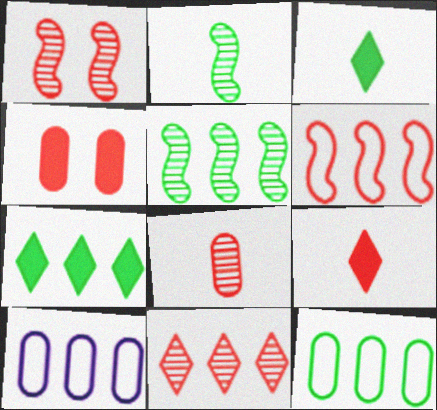[[1, 3, 10], 
[1, 8, 11], 
[5, 7, 12]]